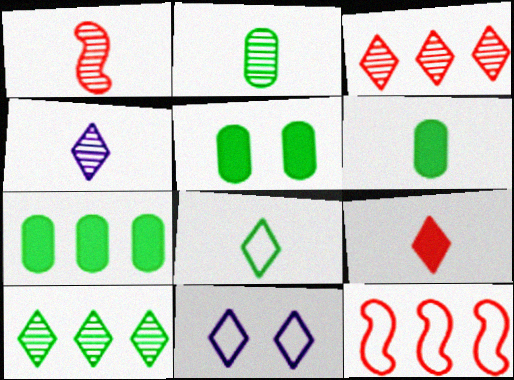[[1, 2, 4], 
[1, 7, 11], 
[4, 5, 12], 
[4, 8, 9], 
[5, 6, 7], 
[9, 10, 11]]